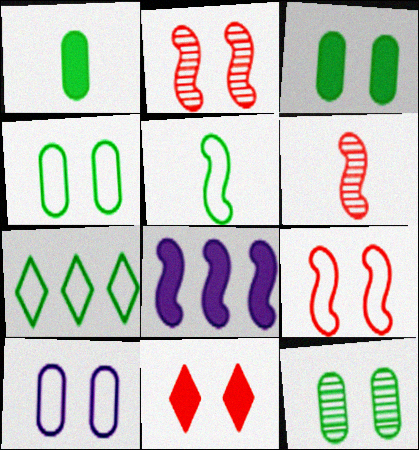[[1, 8, 11], 
[2, 5, 8], 
[3, 4, 12], 
[4, 5, 7]]